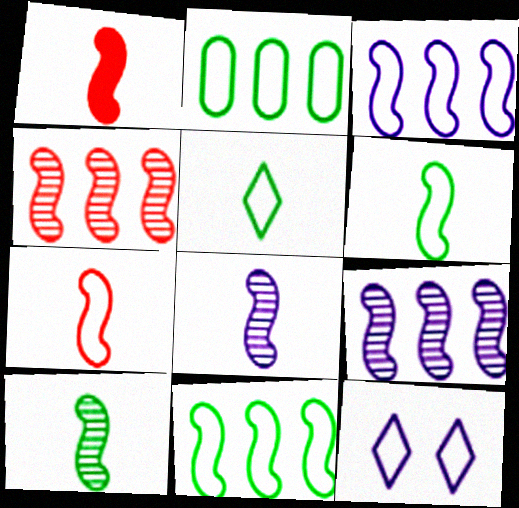[[1, 6, 8], 
[2, 7, 12]]